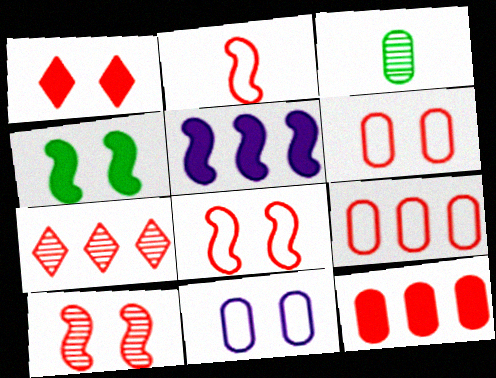[[1, 6, 10], 
[3, 11, 12]]